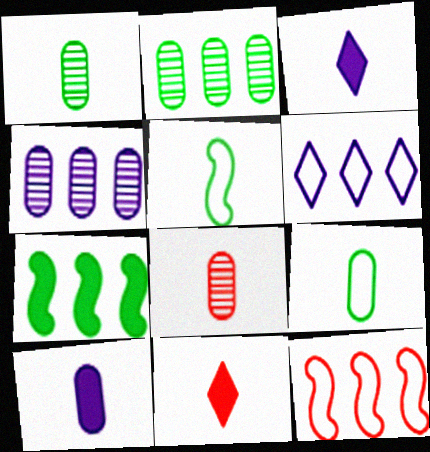[[3, 5, 8], 
[8, 9, 10]]